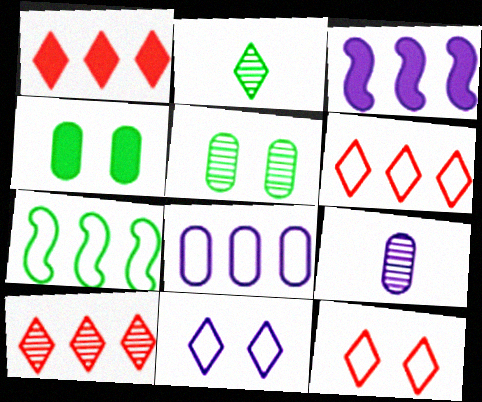[[1, 2, 11], 
[1, 6, 10], 
[2, 4, 7], 
[3, 9, 11], 
[6, 7, 8]]